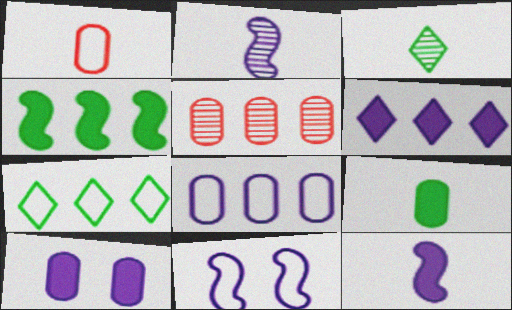[[1, 3, 12], 
[1, 7, 11], 
[6, 10, 12]]